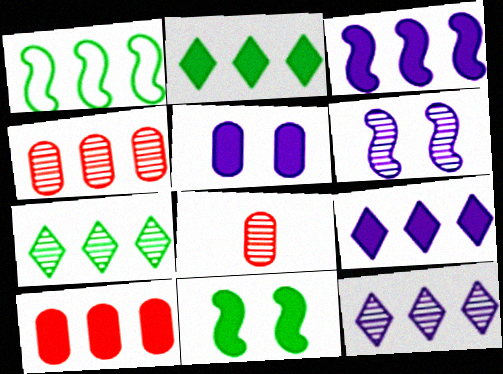[[1, 4, 9], 
[1, 10, 12], 
[2, 3, 10], 
[6, 7, 8]]